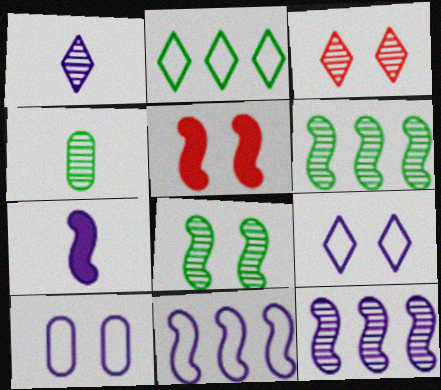[[3, 4, 12]]